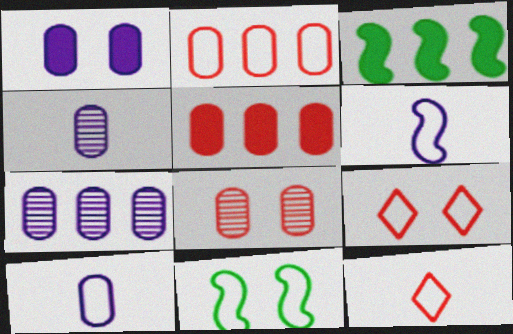[[1, 7, 10], 
[3, 4, 9]]